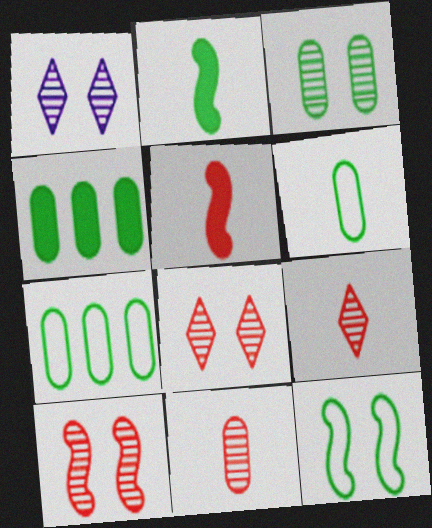[[1, 3, 10], 
[1, 5, 7], 
[3, 4, 6]]